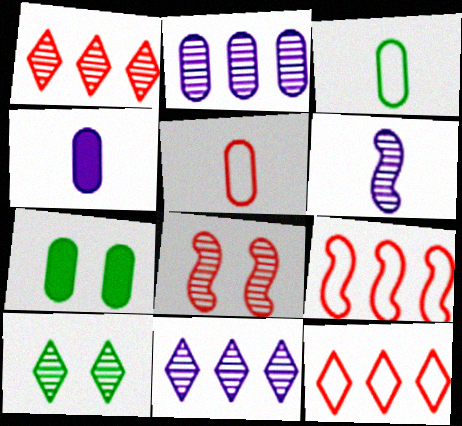[[2, 5, 7], 
[4, 9, 10], 
[6, 7, 12]]